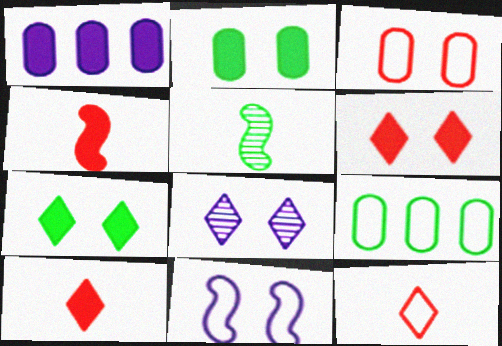[[1, 4, 7], 
[4, 8, 9], 
[5, 7, 9], 
[9, 11, 12]]